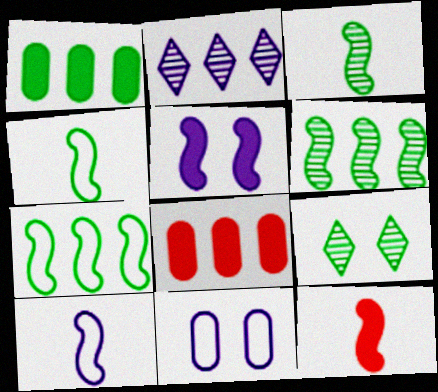[[1, 4, 9], 
[2, 7, 8], 
[3, 10, 12], 
[8, 9, 10]]